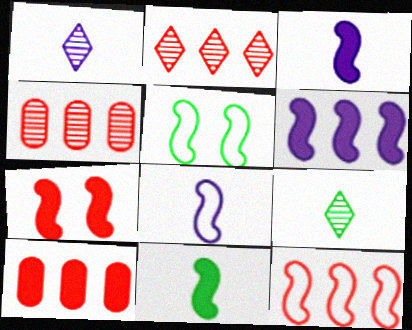[[1, 5, 10], 
[2, 10, 12], 
[5, 8, 12], 
[6, 7, 11]]